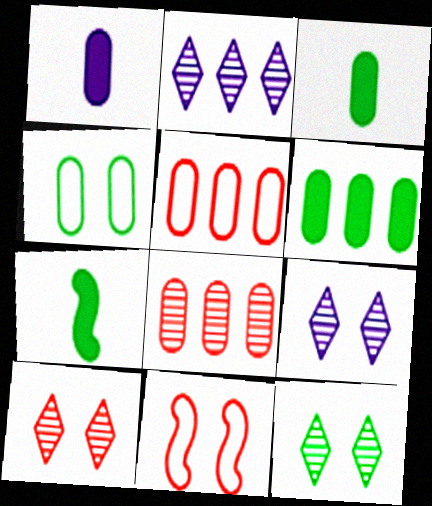[[1, 4, 8], 
[2, 3, 11], 
[5, 7, 9], 
[9, 10, 12]]